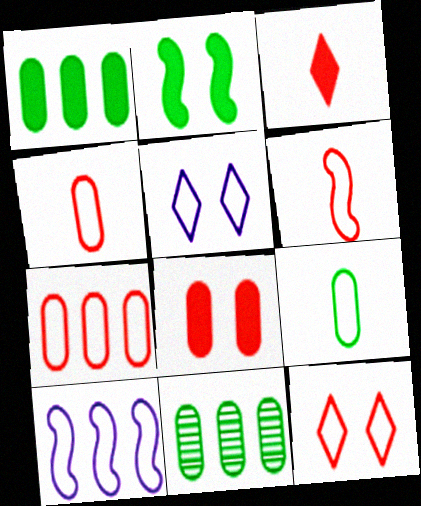[[6, 7, 12], 
[9, 10, 12]]